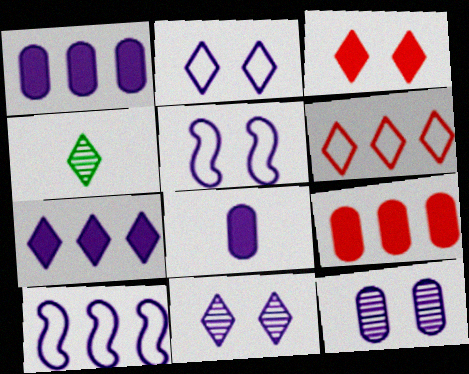[[4, 5, 9], 
[8, 10, 11]]